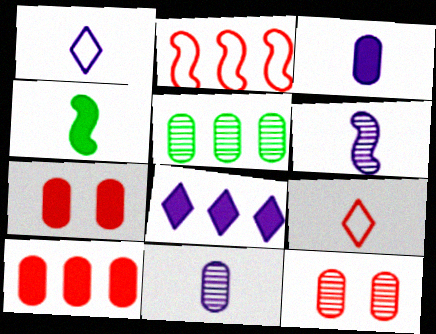[[1, 3, 6], 
[2, 5, 8], 
[4, 7, 8], 
[4, 9, 11], 
[5, 11, 12]]